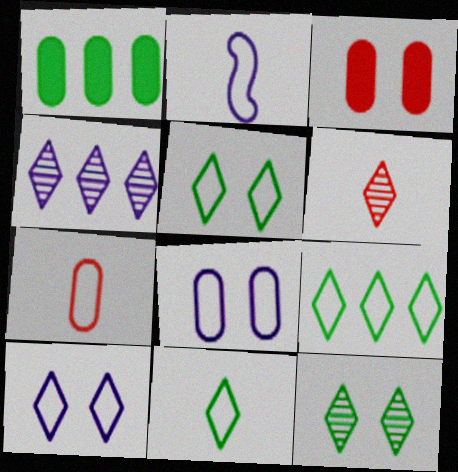[[2, 7, 11], 
[4, 6, 12], 
[5, 9, 11]]